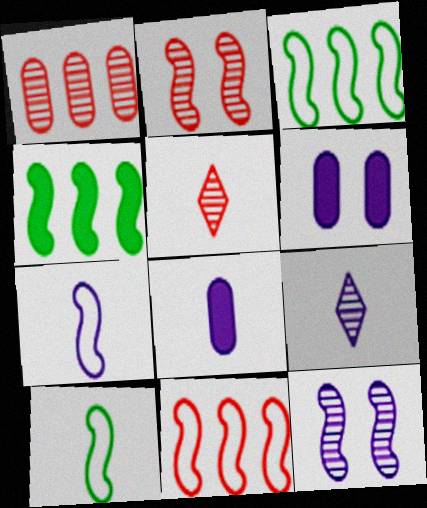[[1, 2, 5], 
[2, 4, 7], 
[3, 5, 6], 
[5, 8, 10], 
[7, 8, 9]]